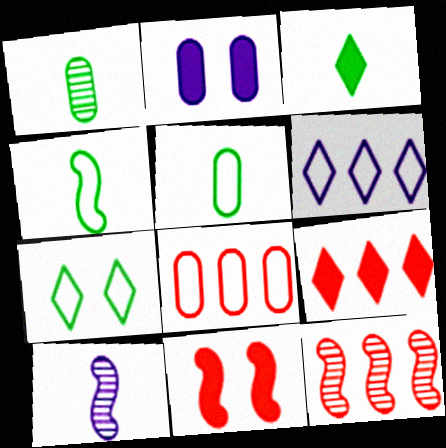[[1, 2, 8], 
[1, 3, 4], 
[1, 6, 11], 
[2, 6, 10], 
[8, 9, 12]]